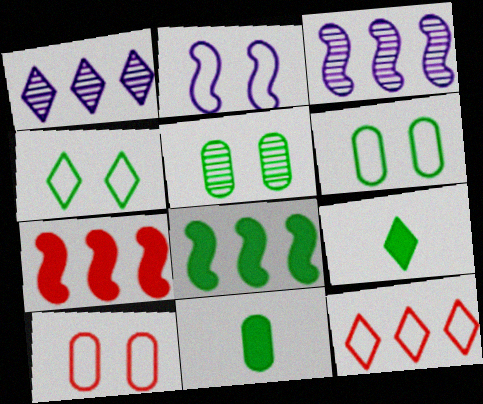[[2, 4, 10], 
[3, 9, 10]]